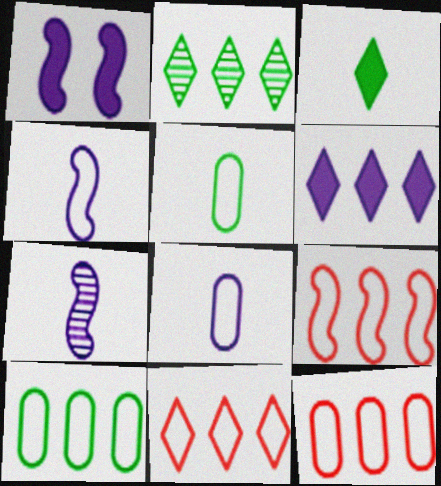[[2, 6, 11], 
[9, 11, 12]]